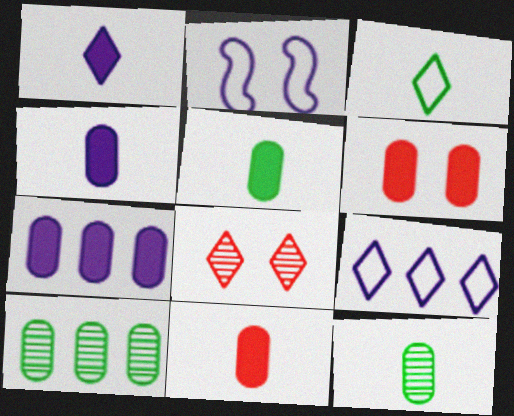[[4, 5, 11], 
[5, 6, 7]]